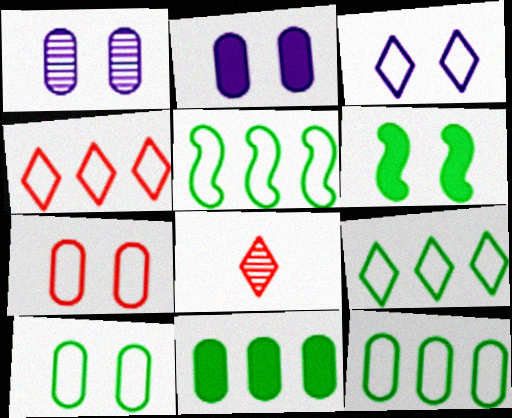[[2, 5, 8], 
[5, 9, 12]]